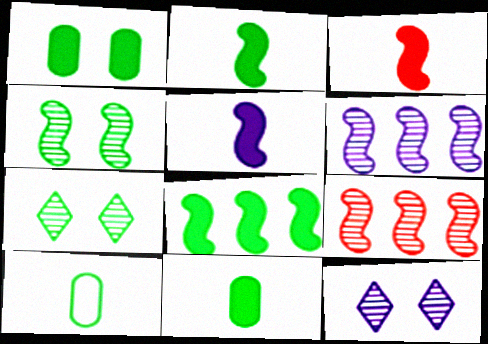[[2, 3, 5], 
[7, 8, 10]]